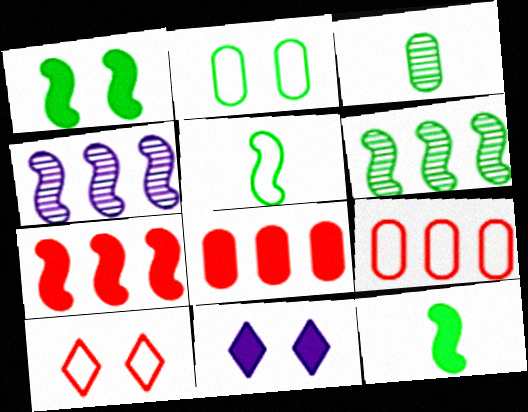[[1, 5, 6], 
[8, 11, 12]]